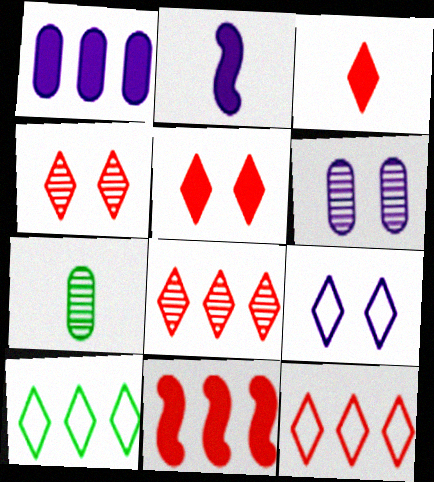[[3, 4, 12], 
[7, 9, 11]]